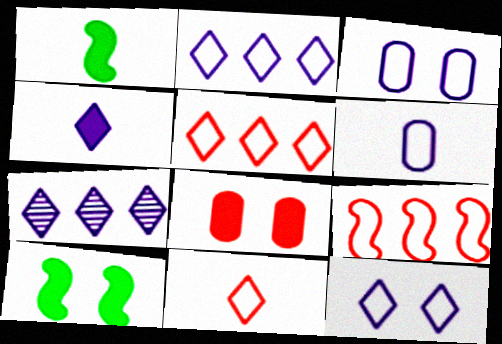[[4, 7, 12]]